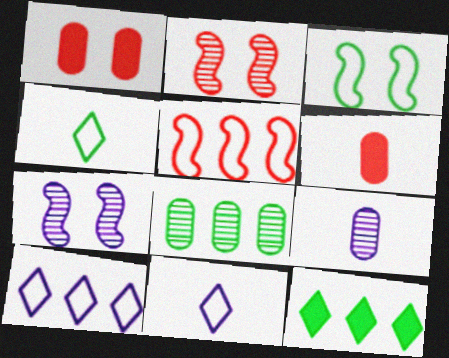[]